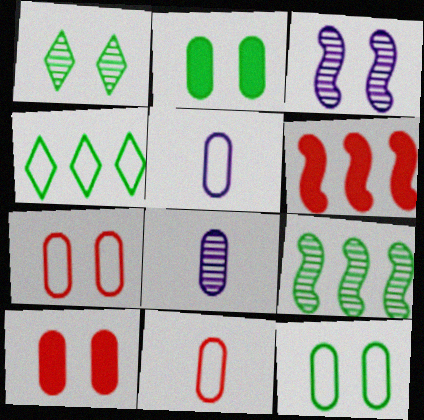[[1, 5, 6]]